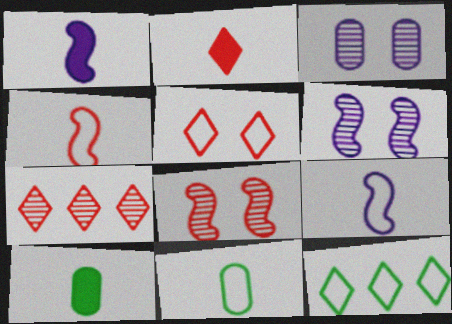[[1, 2, 10], 
[2, 5, 7]]